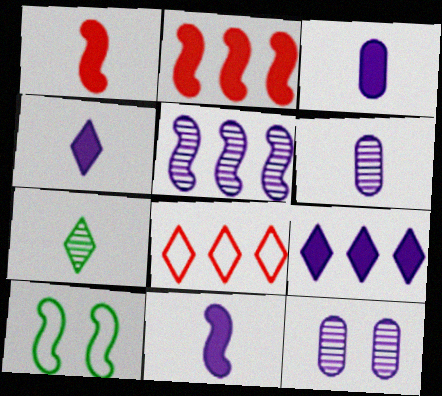[[1, 5, 10], 
[3, 4, 11]]